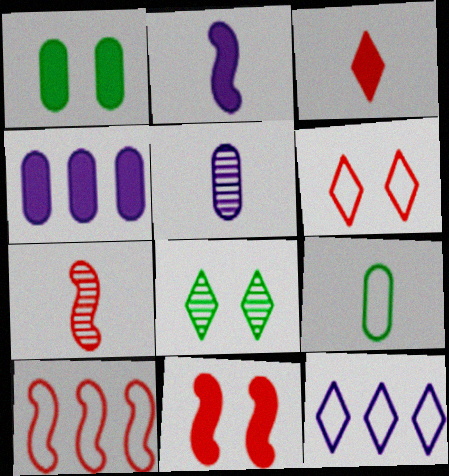[[1, 7, 12], 
[3, 8, 12], 
[7, 10, 11]]